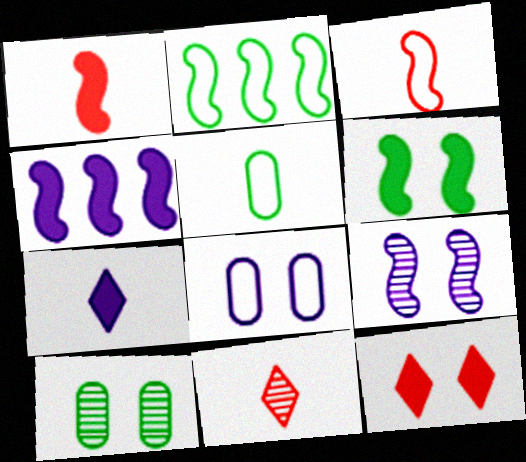[[1, 2, 9], 
[1, 4, 6]]